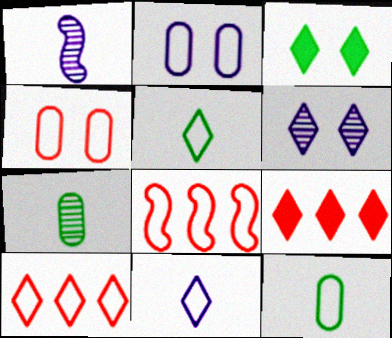[[2, 5, 8], 
[5, 6, 9]]